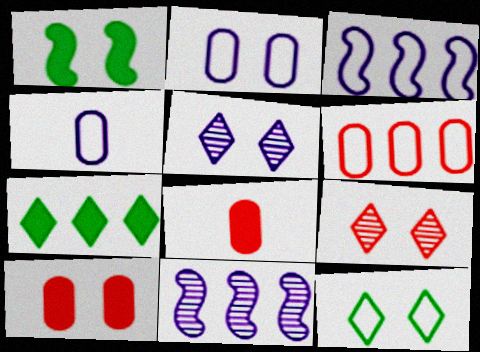[[1, 2, 9], 
[6, 7, 11], 
[8, 11, 12]]